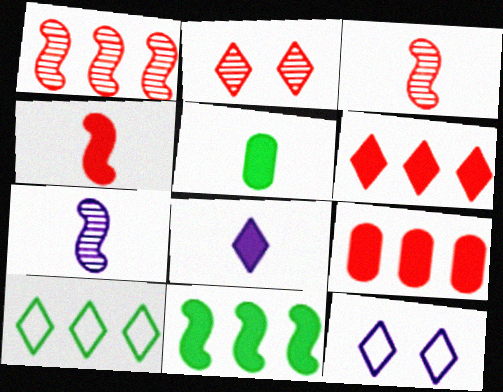[[1, 5, 12], 
[2, 8, 10], 
[4, 5, 8]]